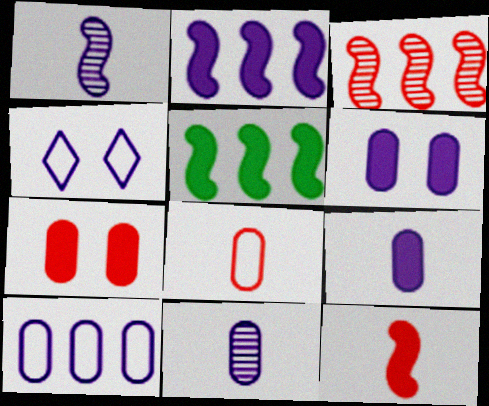[[2, 4, 11], 
[6, 10, 11]]